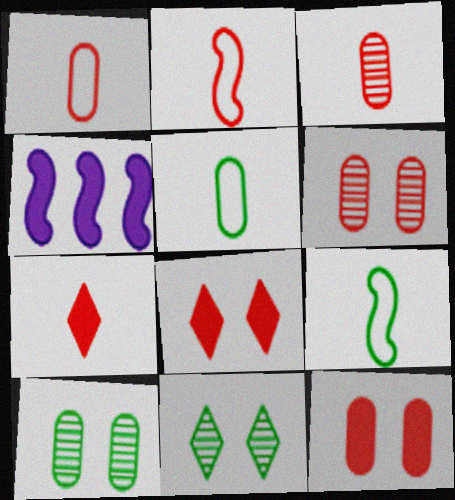[[1, 4, 11], 
[2, 3, 7]]